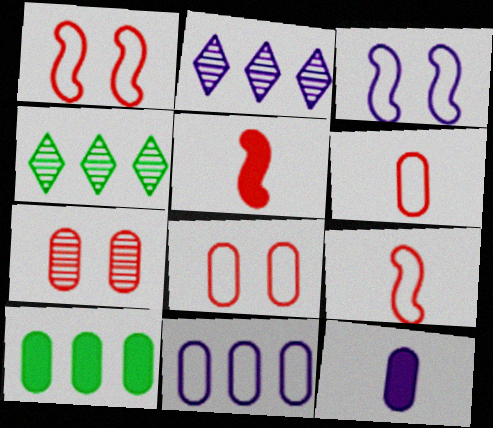[[1, 4, 12], 
[2, 3, 12]]